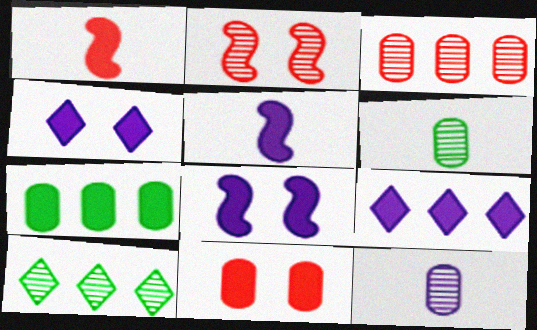[[1, 4, 7], 
[2, 10, 12]]